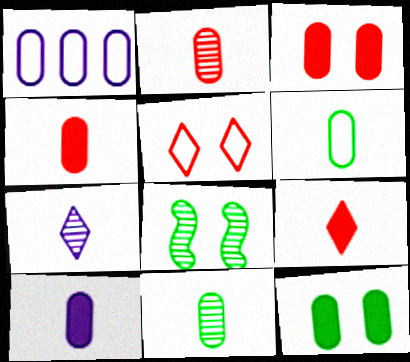[[1, 2, 12], 
[1, 3, 11], 
[1, 8, 9], 
[2, 6, 10]]